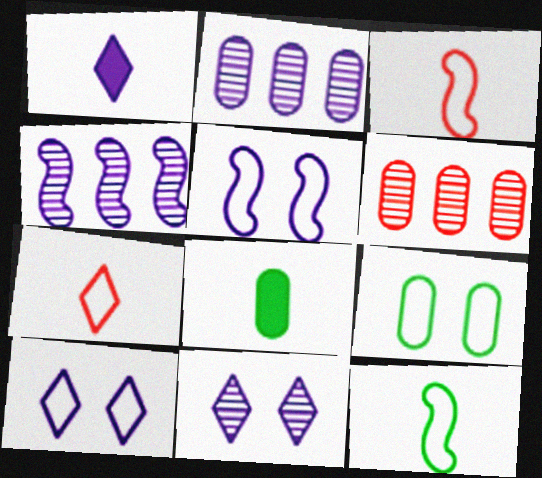[[1, 2, 5]]